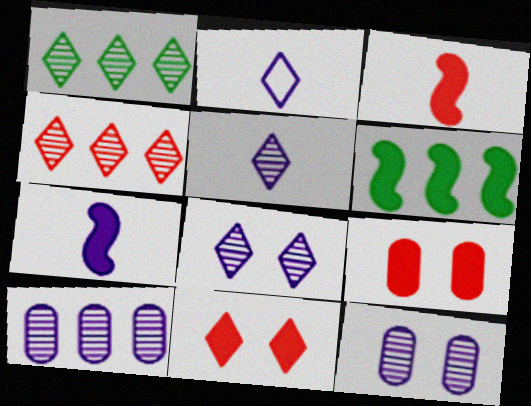[[1, 2, 11]]